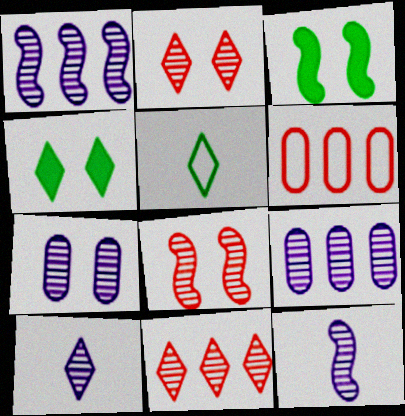[[1, 7, 10], 
[3, 6, 10], 
[4, 6, 12]]